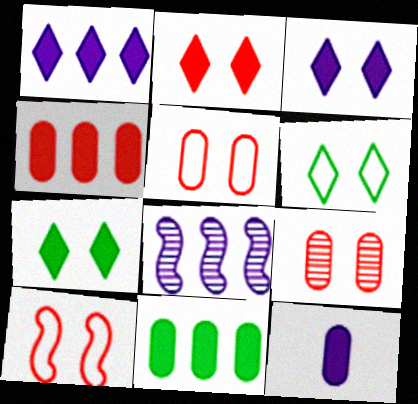[[2, 3, 7], 
[2, 9, 10]]